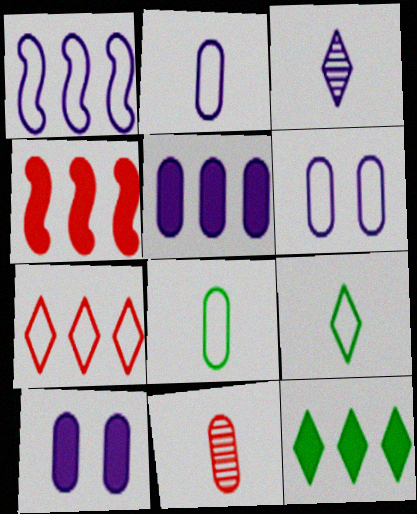[[1, 3, 10], 
[4, 5, 12]]